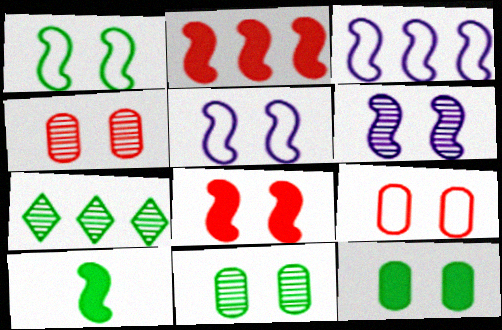[[1, 6, 8]]